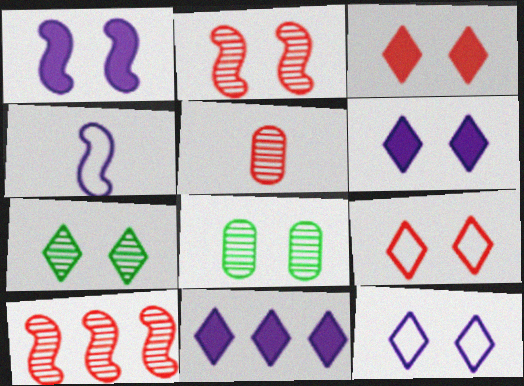[[1, 8, 9], 
[3, 7, 12], 
[6, 7, 9]]